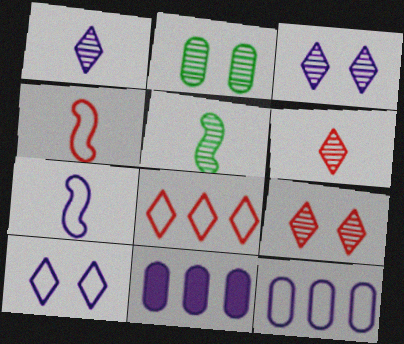[[3, 7, 11], 
[7, 10, 12]]